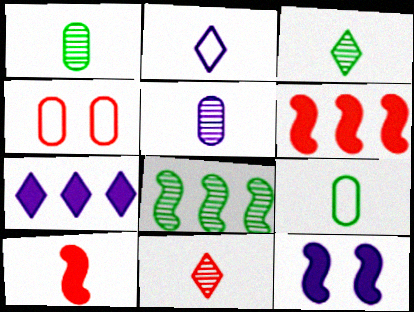[[1, 2, 10], 
[4, 6, 11]]